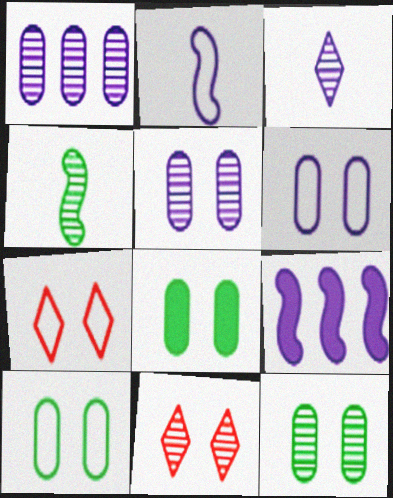[[1, 4, 11], 
[3, 6, 9], 
[8, 10, 12]]